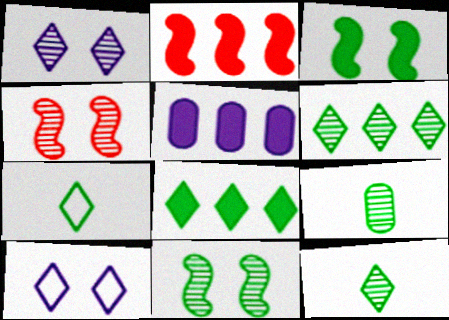[[2, 5, 8], 
[2, 9, 10], 
[4, 5, 7], 
[6, 9, 11]]